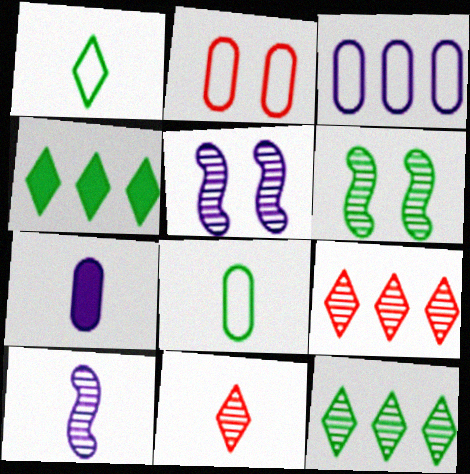[[2, 3, 8], 
[2, 4, 10], 
[4, 6, 8]]